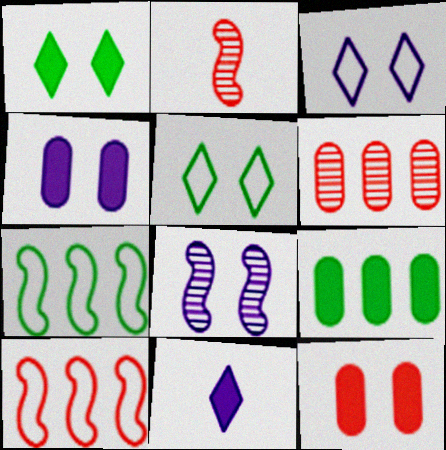[[2, 3, 9], 
[3, 4, 8], 
[5, 8, 12]]